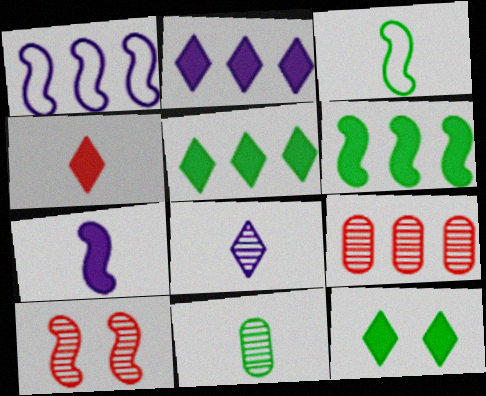[[1, 5, 9], 
[2, 4, 12]]